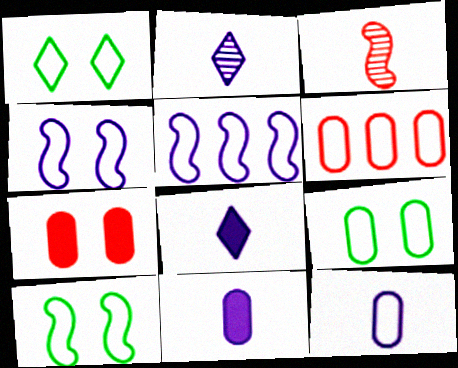[[1, 9, 10], 
[6, 9, 12]]